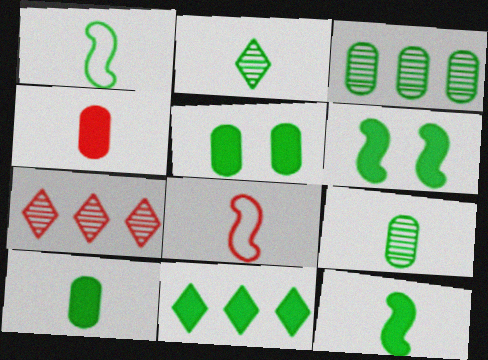[[1, 2, 10], 
[5, 11, 12], 
[6, 10, 11]]